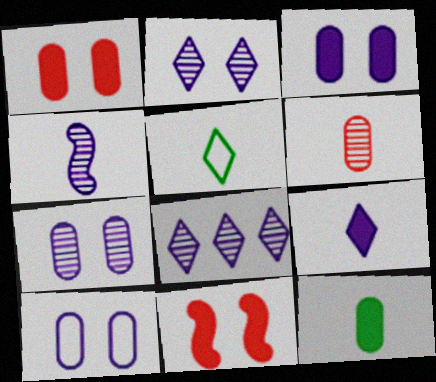[[3, 7, 10], 
[4, 7, 8]]